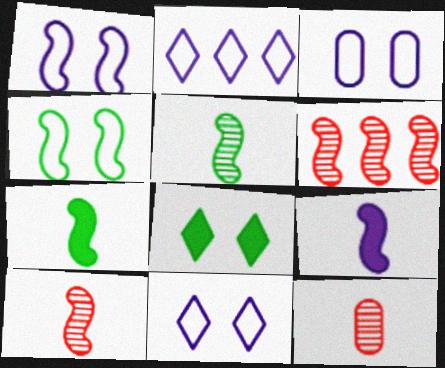[[1, 3, 11], 
[1, 6, 7], 
[4, 6, 9]]